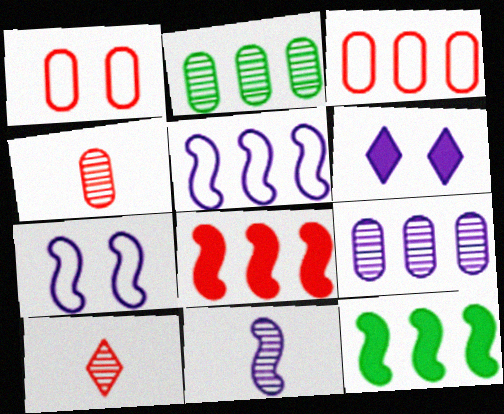[[1, 8, 10]]